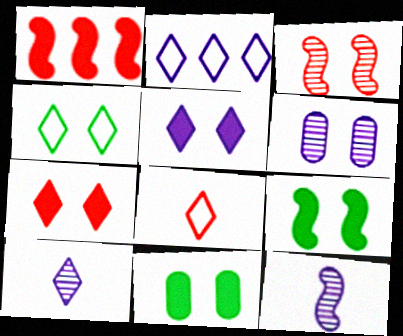[[2, 4, 8], 
[2, 5, 10]]